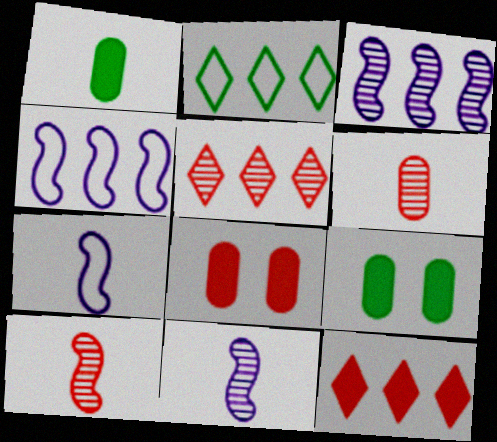[[2, 8, 11], 
[5, 7, 9]]